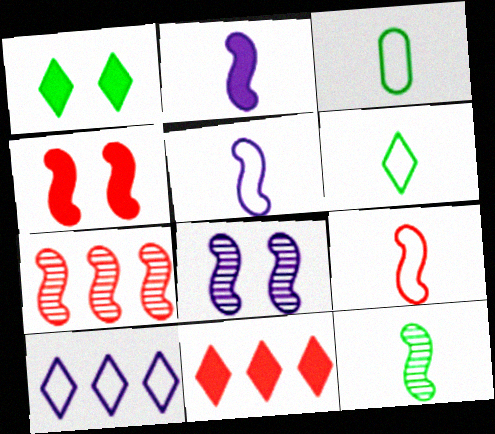[[2, 9, 12], 
[3, 8, 11], 
[4, 7, 9], 
[7, 8, 12]]